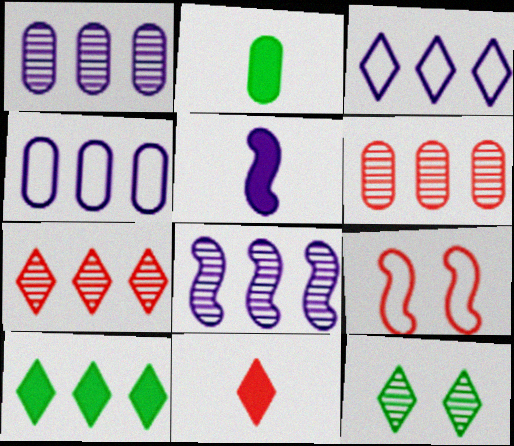[[2, 5, 11], 
[3, 7, 10], 
[3, 11, 12], 
[6, 9, 11]]